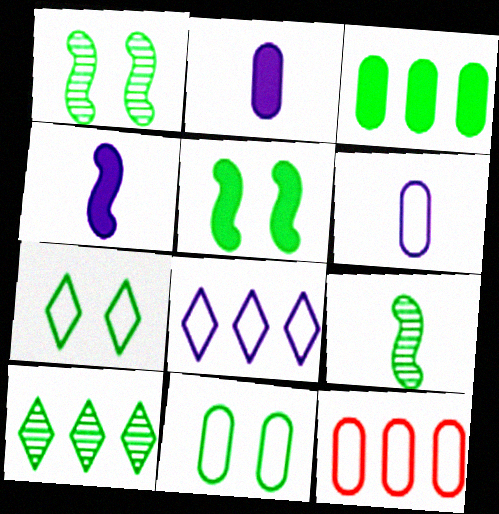[[3, 7, 9], 
[6, 11, 12]]